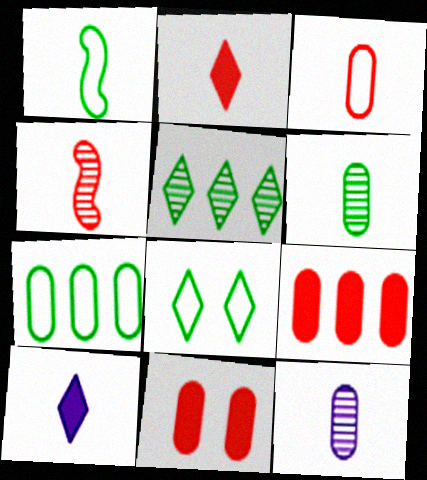[[1, 2, 12], 
[1, 7, 8], 
[2, 3, 4], 
[7, 11, 12]]